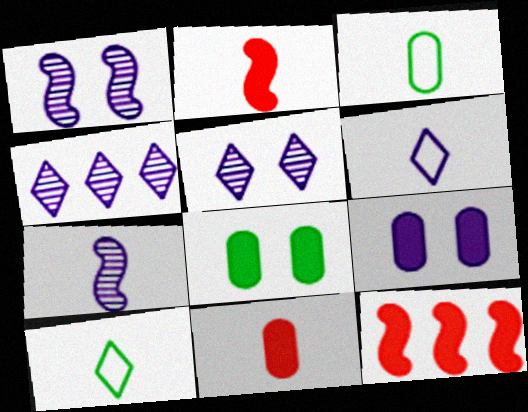[[3, 5, 12], 
[7, 10, 11]]